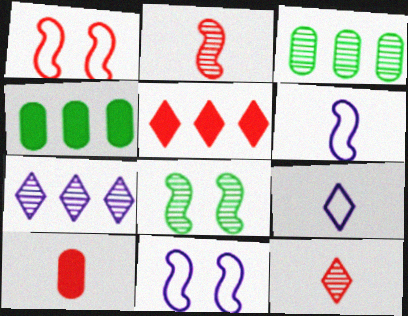[[4, 11, 12]]